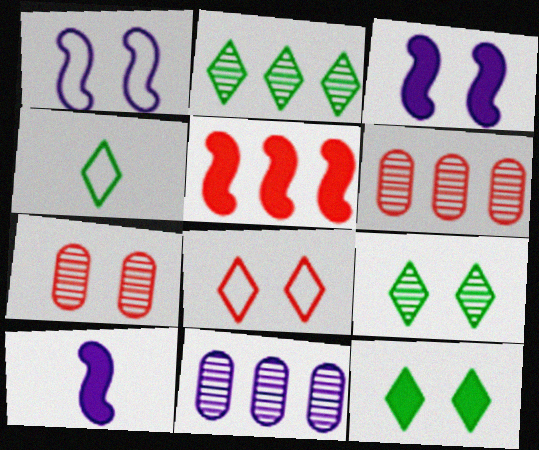[[1, 7, 12], 
[2, 4, 12], 
[3, 4, 6]]